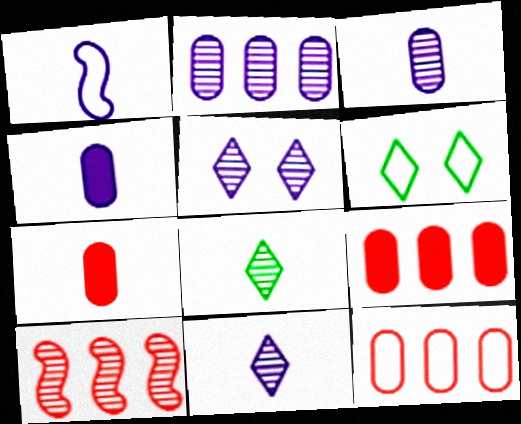[[1, 4, 11], 
[1, 6, 12], 
[1, 7, 8], 
[4, 6, 10]]